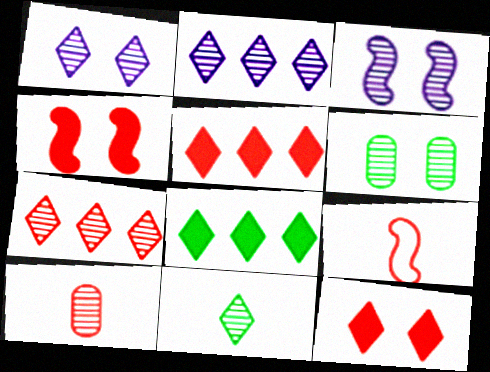[[1, 7, 11]]